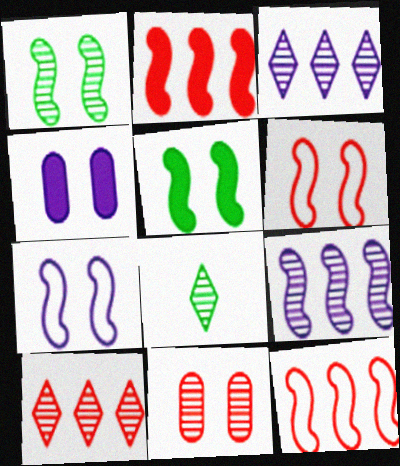[[4, 8, 12], 
[8, 9, 11]]